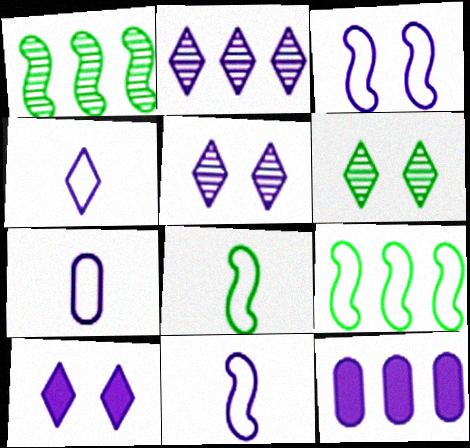[[2, 4, 10], 
[4, 7, 11], 
[5, 11, 12]]